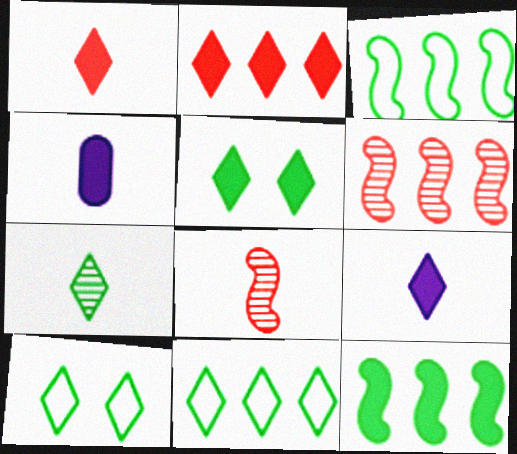[[2, 5, 9], 
[4, 6, 10], 
[5, 7, 11]]